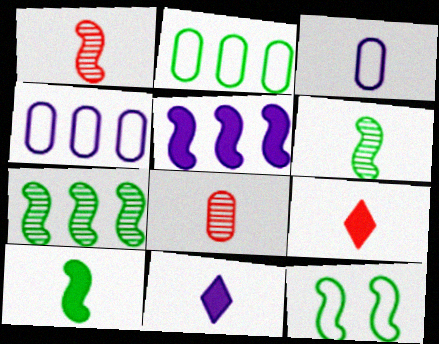[[1, 5, 12], 
[3, 6, 9], 
[7, 10, 12]]